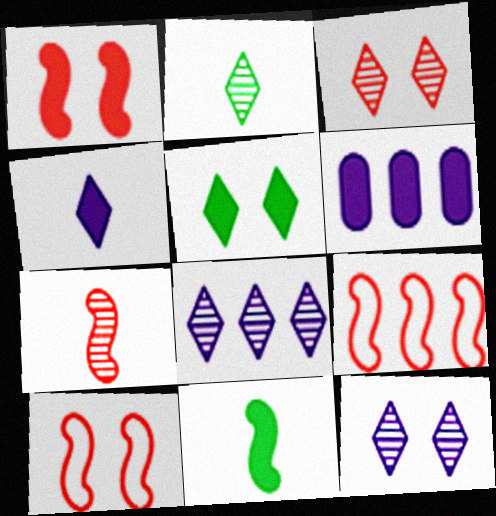[[1, 7, 9], 
[2, 3, 8], 
[2, 6, 10]]